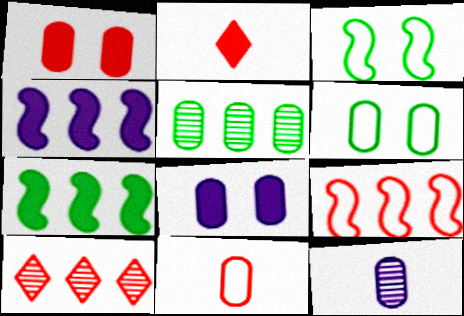[[2, 7, 8], 
[5, 8, 11]]